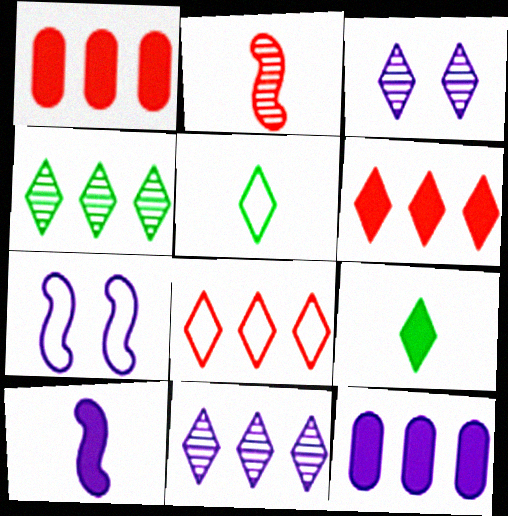[[3, 5, 6], 
[3, 8, 9]]